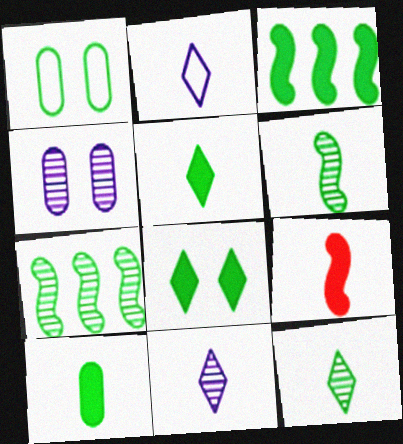[[1, 3, 12], 
[1, 5, 7], 
[3, 8, 10]]